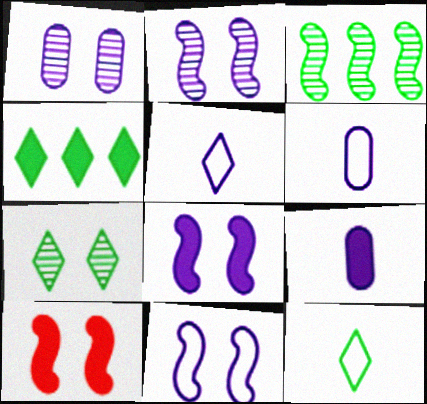[[2, 8, 11], 
[4, 7, 12], 
[4, 9, 10]]